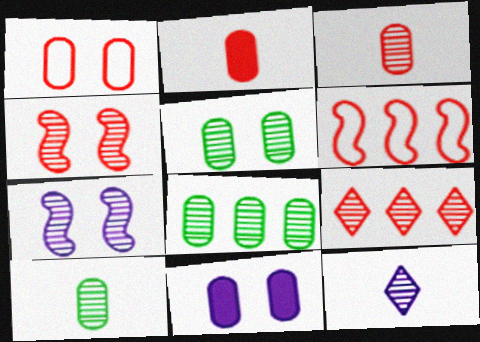[[1, 5, 11], 
[3, 4, 9], 
[4, 8, 12], 
[5, 8, 10], 
[7, 9, 10]]